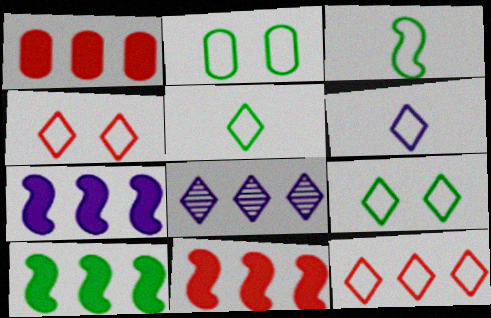[[6, 9, 12], 
[7, 10, 11]]